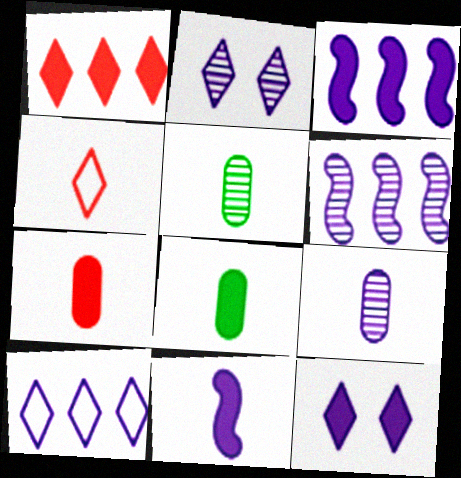[[2, 6, 9], 
[4, 5, 11]]